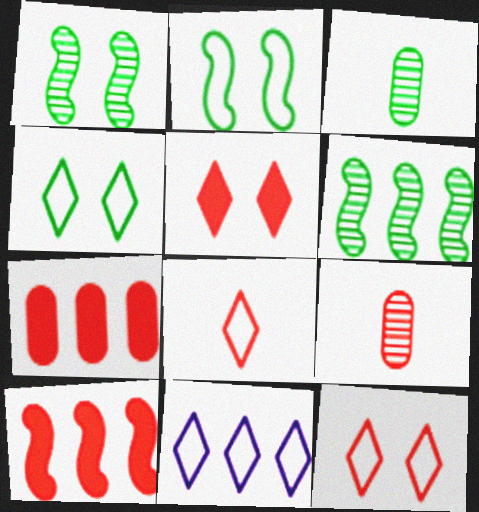[[4, 8, 11], 
[6, 7, 11], 
[9, 10, 12]]